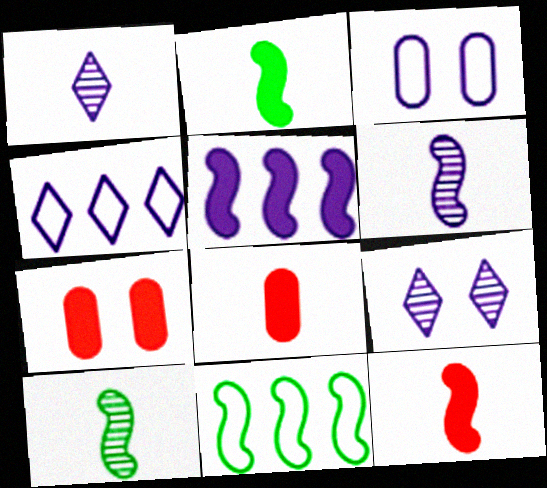[[1, 3, 5], 
[1, 7, 11], 
[4, 7, 10], 
[8, 9, 11]]